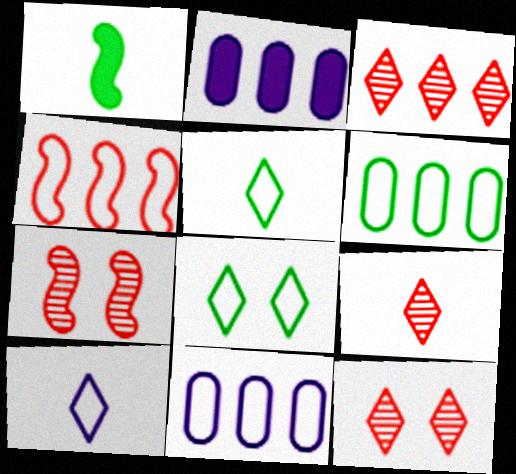[[1, 11, 12], 
[2, 5, 7], 
[3, 9, 12]]